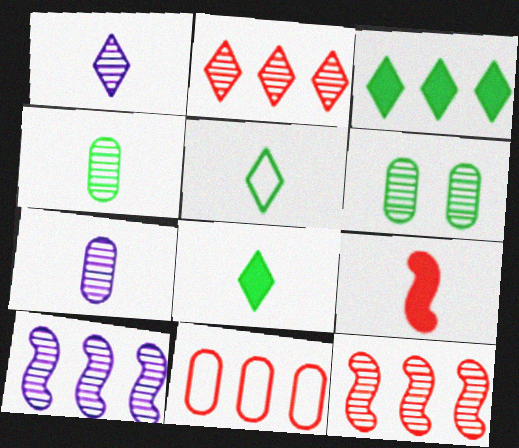[[1, 6, 12], 
[3, 10, 11], 
[5, 7, 9]]